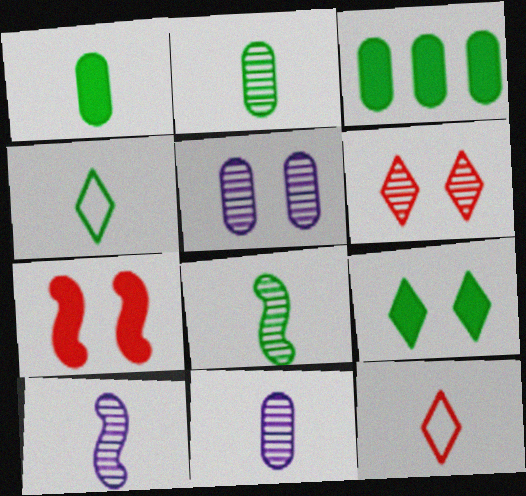[[1, 4, 8], 
[1, 10, 12]]